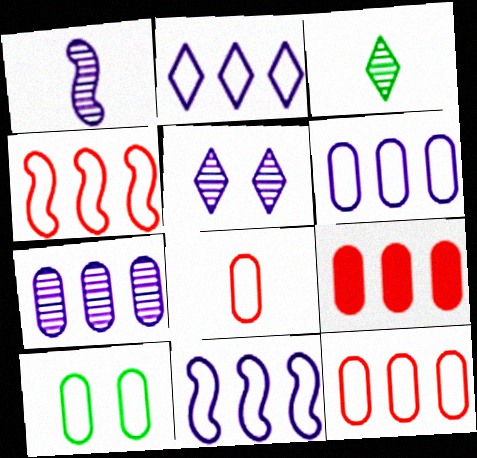[[1, 5, 7], 
[2, 6, 11], 
[6, 8, 10]]